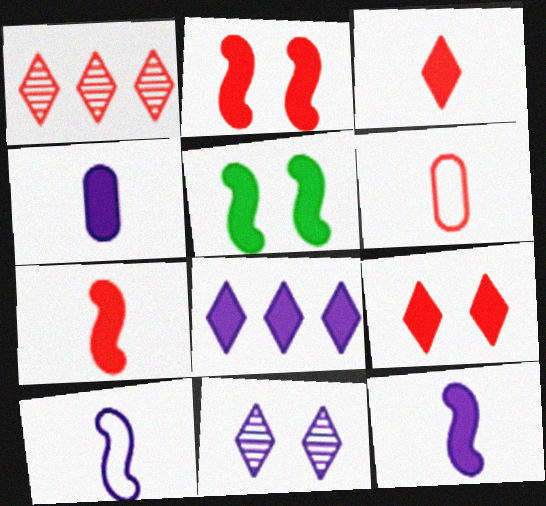[[1, 2, 6]]